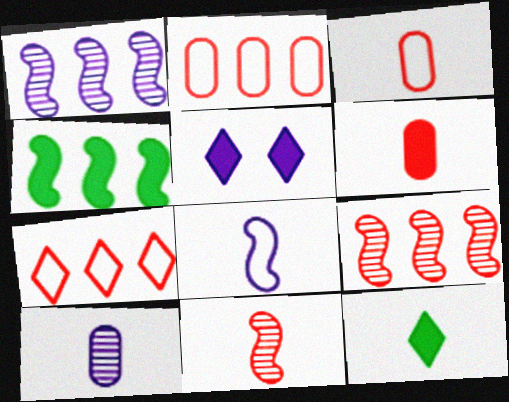[[4, 5, 6]]